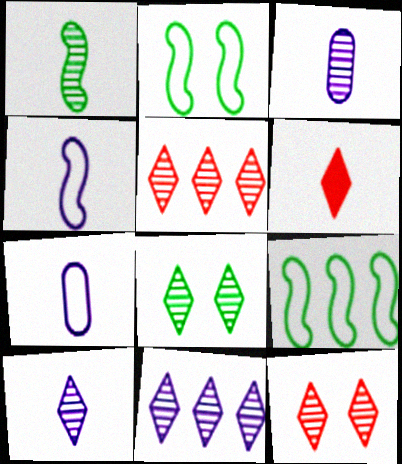[[1, 6, 7], 
[5, 8, 10]]